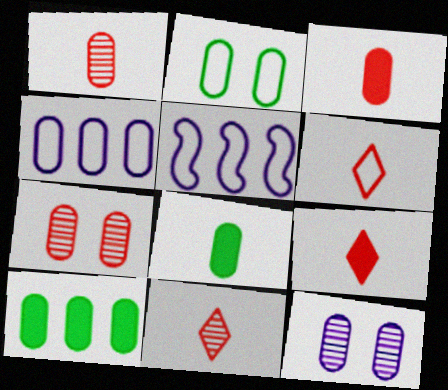[[2, 5, 6], 
[4, 7, 8], 
[6, 9, 11]]